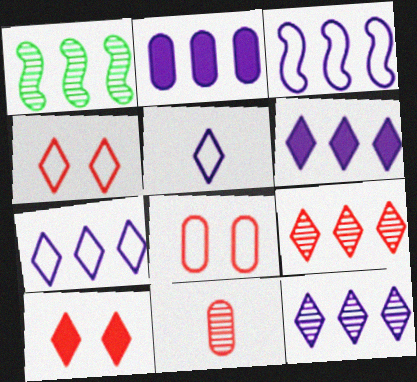[[2, 3, 12], 
[6, 7, 12]]